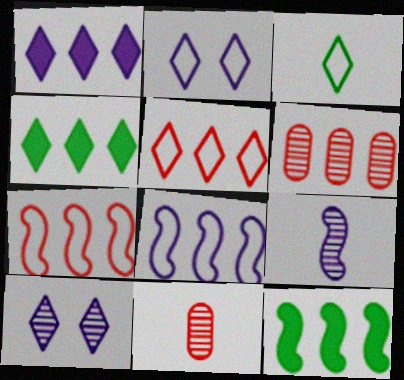[[2, 3, 5], 
[2, 11, 12], 
[4, 6, 8]]